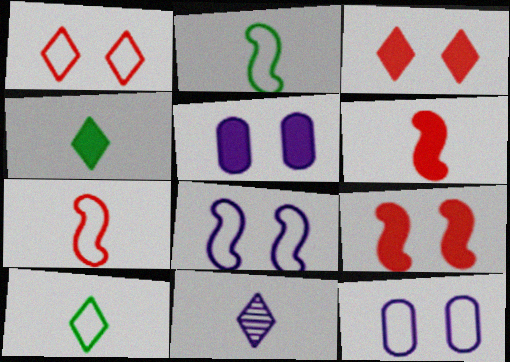[]